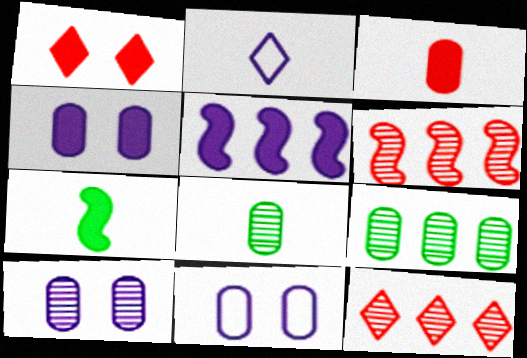[[2, 5, 10], 
[3, 9, 11], 
[4, 10, 11], 
[7, 11, 12]]